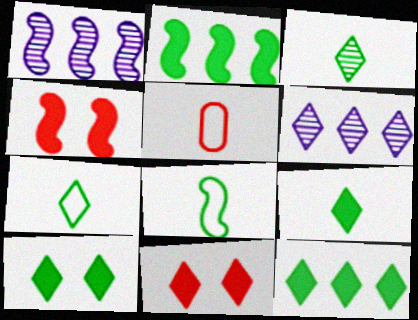[[1, 4, 8], 
[1, 5, 10], 
[3, 7, 9], 
[6, 7, 11], 
[9, 10, 12]]